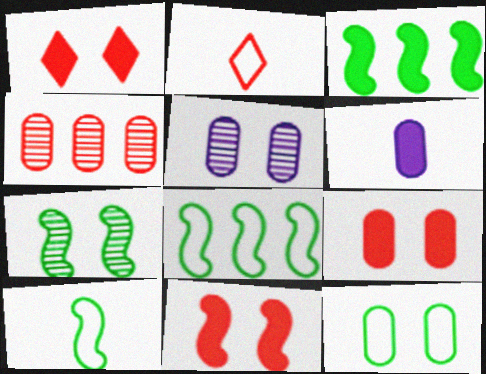[[1, 3, 6], 
[1, 9, 11], 
[2, 3, 5], 
[2, 4, 11], 
[3, 7, 10], 
[4, 6, 12], 
[5, 9, 12]]